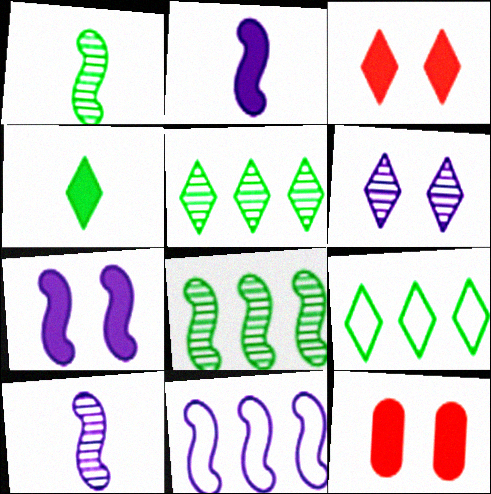[[7, 10, 11], 
[9, 10, 12]]